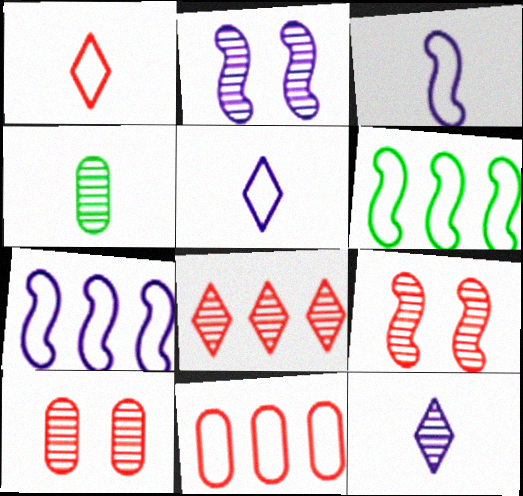[[2, 4, 8]]